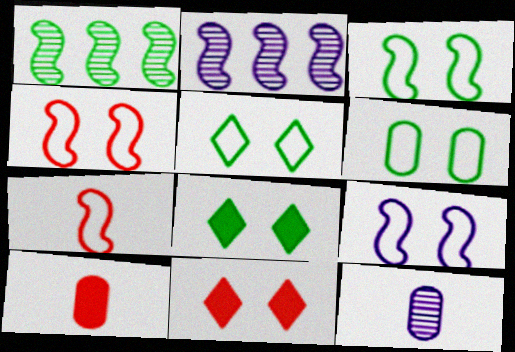[[2, 5, 10], 
[3, 4, 9], 
[3, 5, 6]]